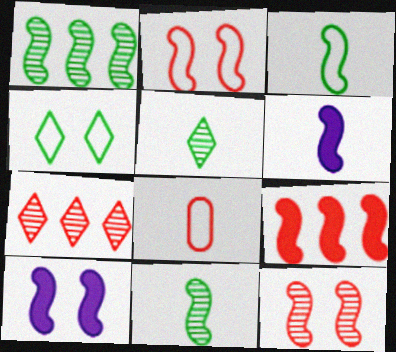[[1, 2, 6], 
[5, 6, 8]]